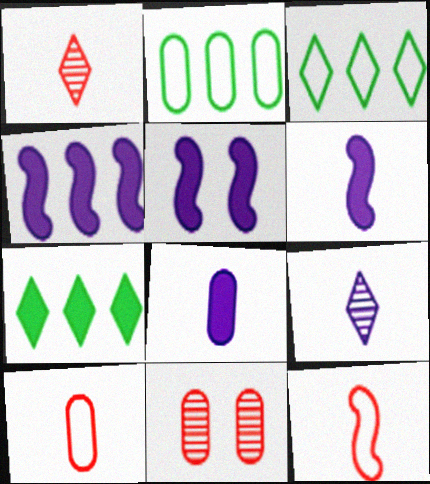[[1, 2, 5], 
[2, 8, 11], 
[3, 6, 11], 
[4, 5, 6]]